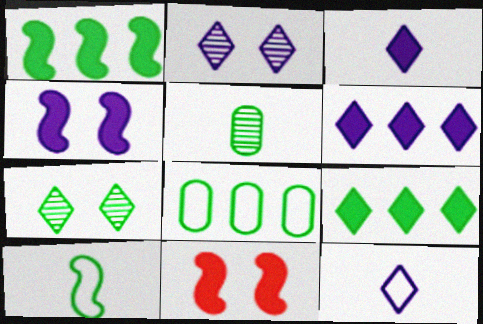[[2, 6, 12]]